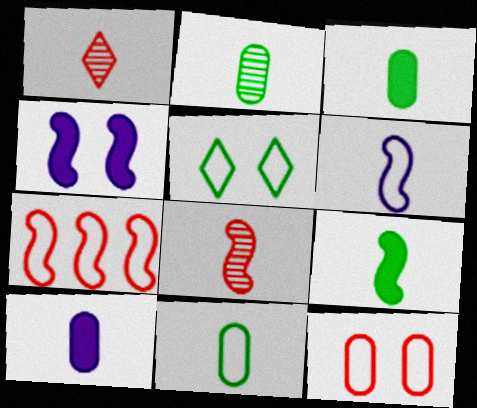[[1, 3, 6], 
[2, 3, 11], 
[6, 8, 9]]